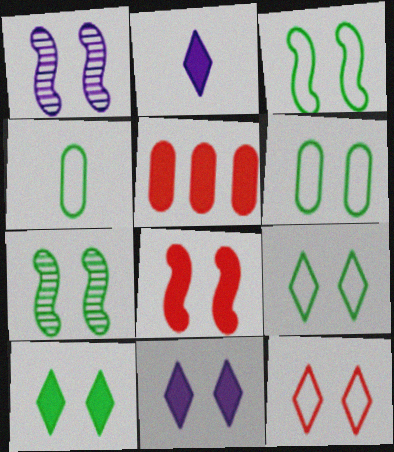[[1, 3, 8], 
[3, 6, 9], 
[6, 7, 10]]